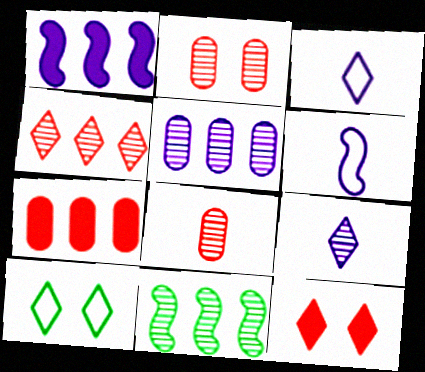[[1, 8, 10], 
[2, 9, 11], 
[4, 5, 11]]